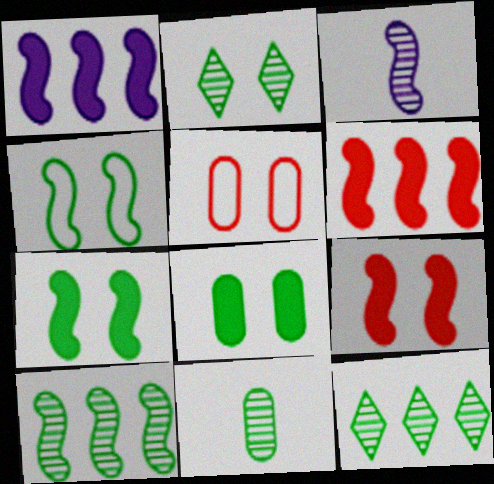[[2, 4, 8], 
[2, 10, 11], 
[3, 4, 6]]